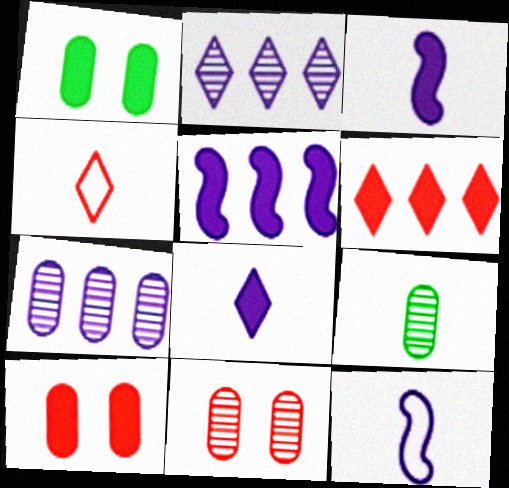[[1, 3, 6], 
[3, 4, 9], 
[7, 9, 11]]